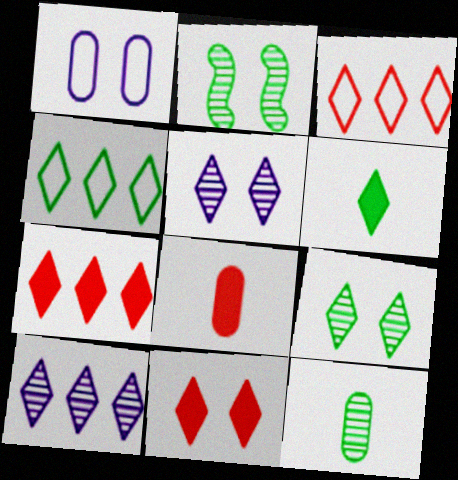[[1, 2, 11], 
[3, 5, 6], 
[4, 6, 9], 
[4, 7, 10]]